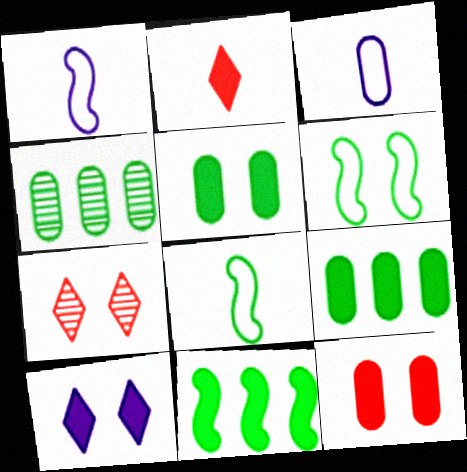[[1, 7, 9], 
[3, 4, 12], 
[3, 7, 11]]